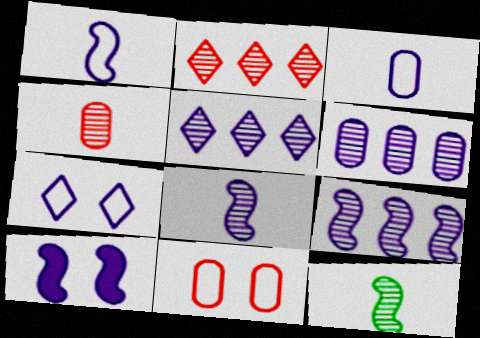[[1, 9, 10], 
[3, 5, 10], 
[5, 6, 9]]